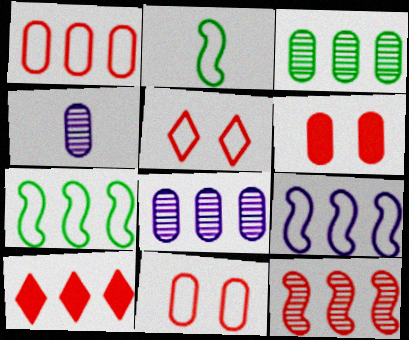[[1, 10, 12], 
[3, 9, 10], 
[7, 8, 10]]